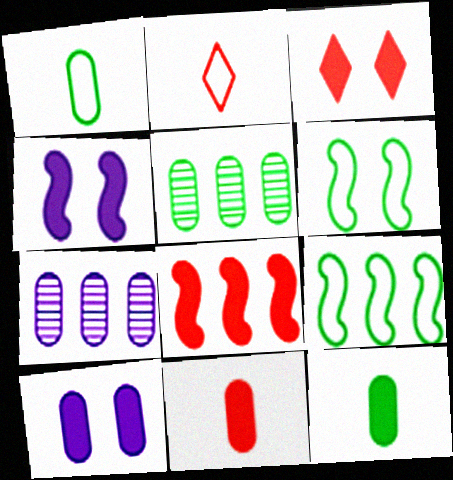[[2, 4, 5], 
[3, 8, 11]]